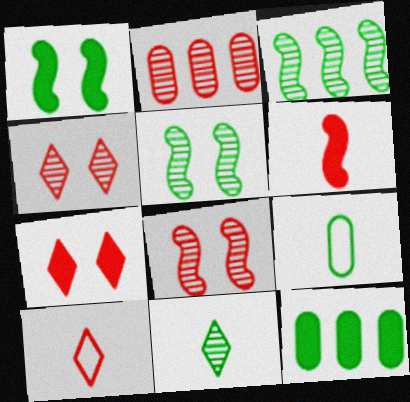[]